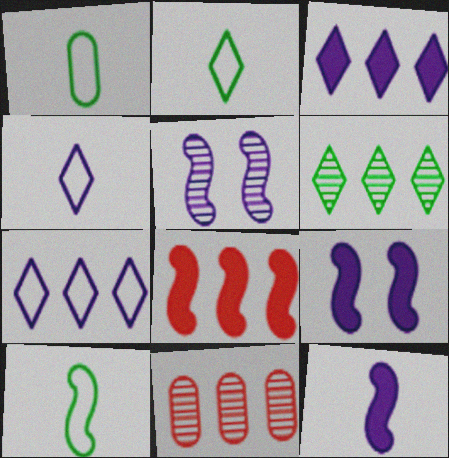[[1, 2, 10], 
[2, 9, 11], 
[5, 8, 10]]